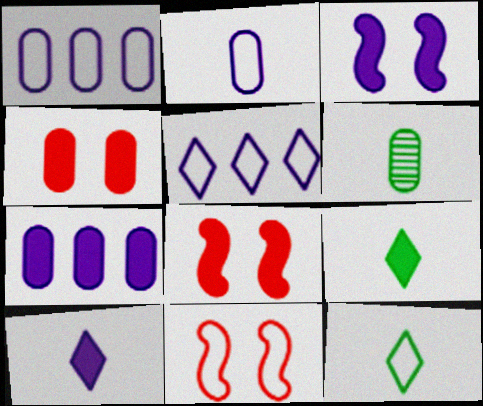[[1, 4, 6], 
[1, 11, 12], 
[3, 7, 10], 
[5, 6, 8], 
[7, 8, 9]]